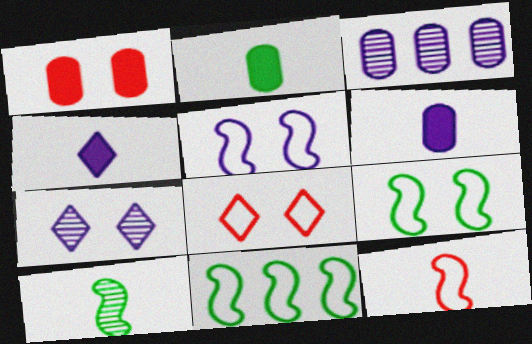[[1, 7, 9], 
[3, 4, 5], 
[5, 11, 12]]